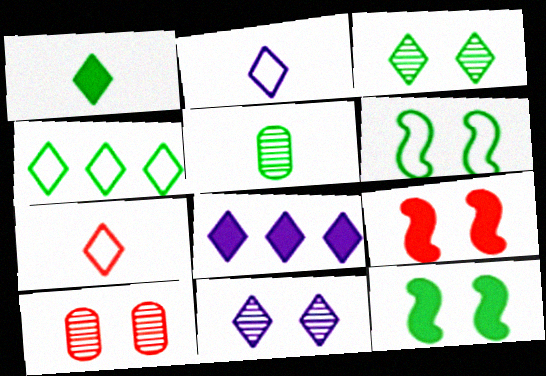[[1, 3, 4], 
[2, 8, 11], 
[3, 7, 8], 
[4, 5, 12]]